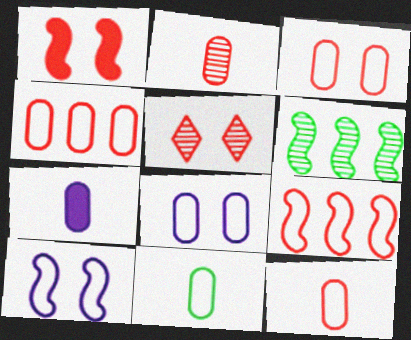[[1, 3, 5], 
[2, 7, 11], 
[3, 4, 12], 
[4, 8, 11]]